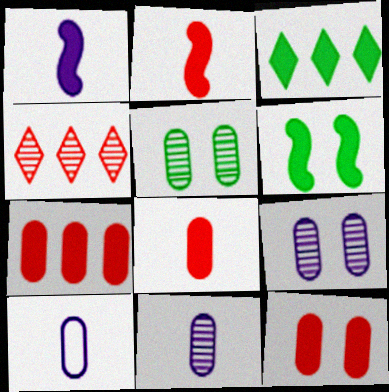[[1, 3, 12], 
[4, 6, 10], 
[5, 7, 10], 
[7, 8, 12]]